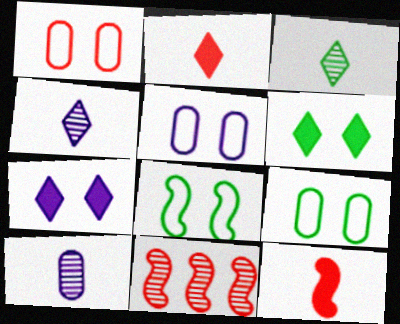[[1, 2, 11], 
[1, 5, 9]]